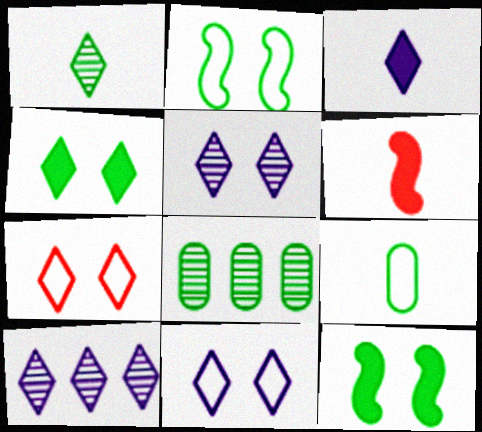[[3, 10, 11], 
[4, 5, 7], 
[6, 8, 11]]